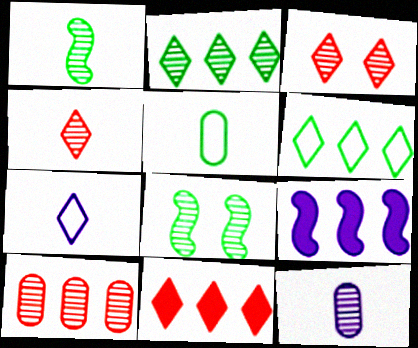[[1, 4, 12], 
[3, 5, 9], 
[6, 9, 10]]